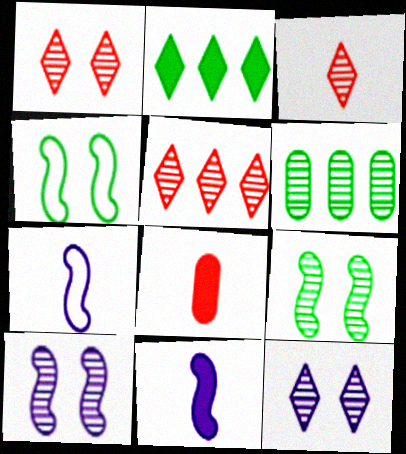[[1, 3, 5], 
[3, 6, 10]]